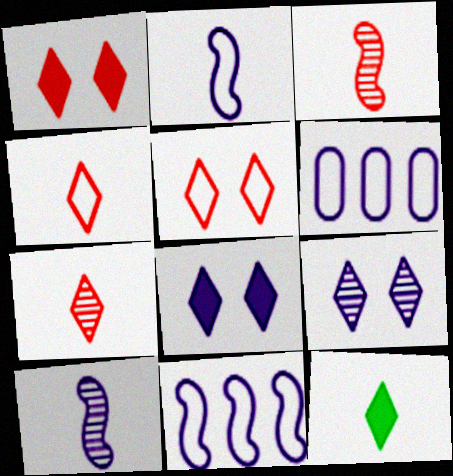[[6, 8, 10]]